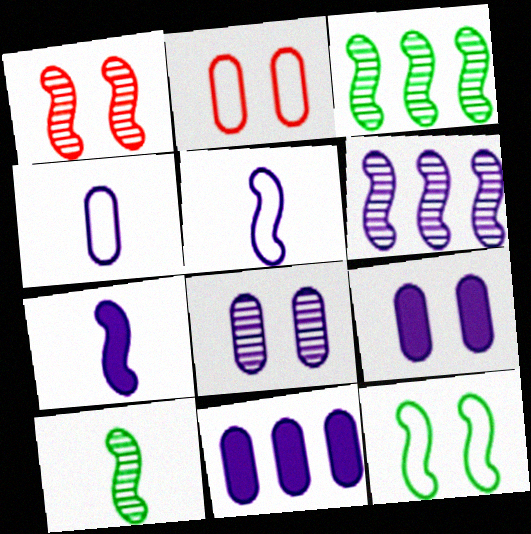[[1, 6, 10], 
[4, 8, 11]]